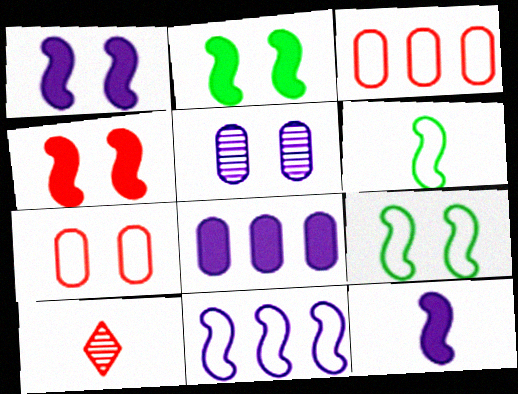[[1, 2, 4], 
[3, 4, 10], 
[8, 9, 10]]